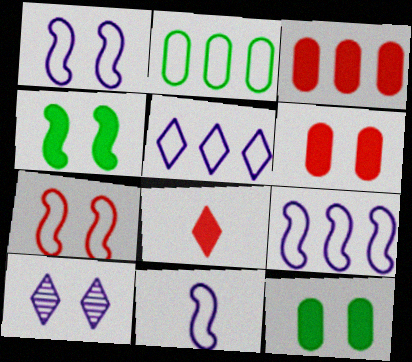[[1, 9, 11], 
[7, 10, 12]]